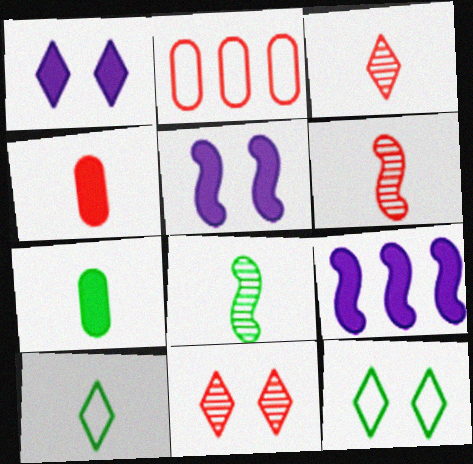[[1, 2, 8], 
[1, 11, 12], 
[7, 8, 10]]